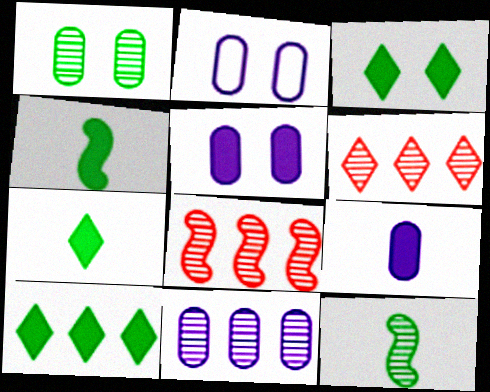[[2, 4, 6], 
[2, 7, 8], 
[2, 9, 11], 
[3, 7, 10]]